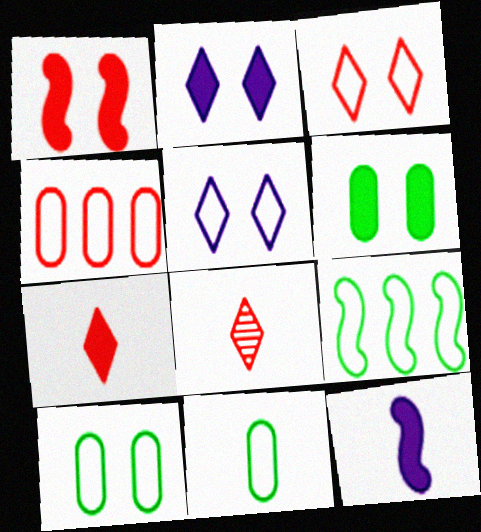[[1, 2, 6], 
[1, 4, 8], 
[8, 11, 12]]